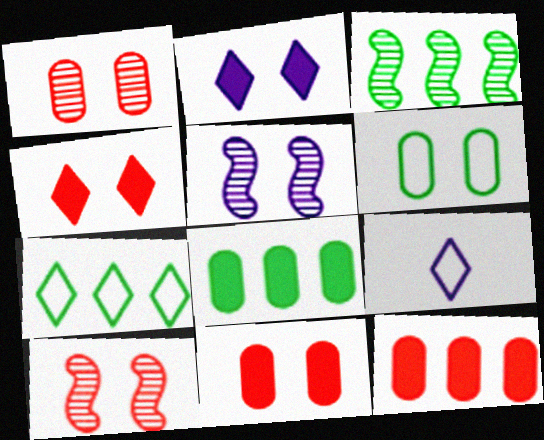[[2, 6, 10], 
[3, 7, 8], 
[3, 9, 11], 
[4, 5, 6], 
[8, 9, 10]]